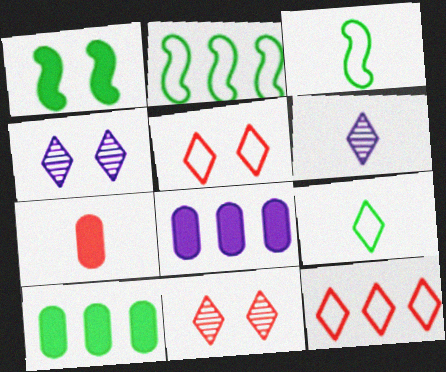[[2, 4, 7], 
[3, 6, 7], 
[3, 8, 11]]